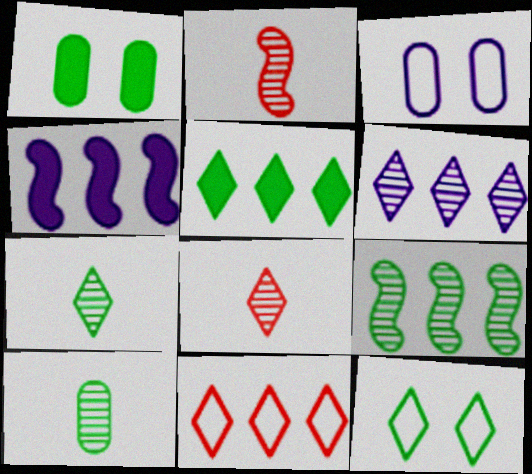[[2, 3, 5], 
[5, 6, 11], 
[5, 7, 12]]